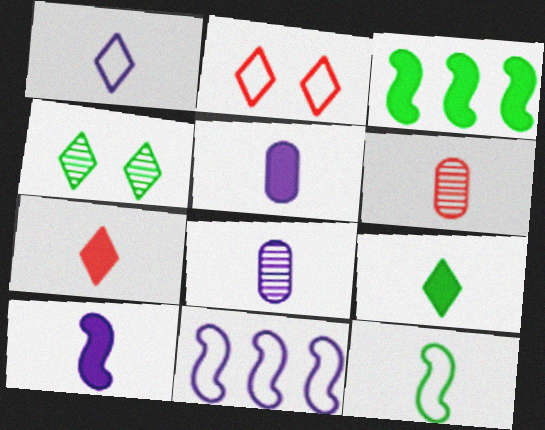[[1, 8, 10], 
[2, 3, 8], 
[7, 8, 12]]